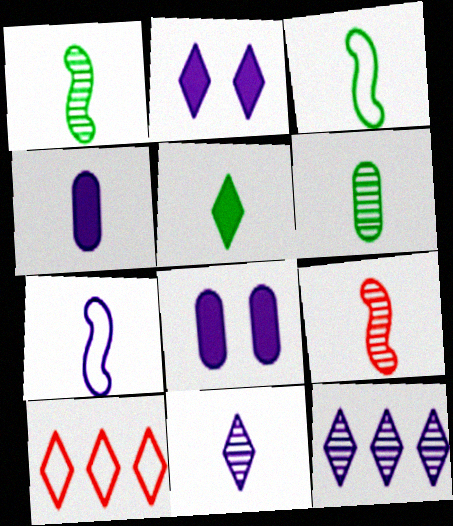[[1, 8, 10], 
[3, 5, 6], 
[4, 7, 11], 
[6, 9, 11], 
[7, 8, 12]]